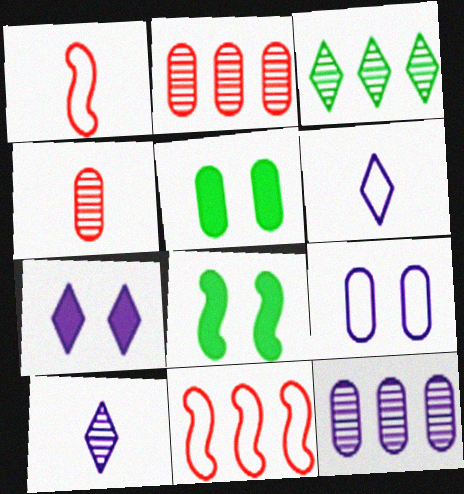[[2, 6, 8], 
[5, 10, 11]]